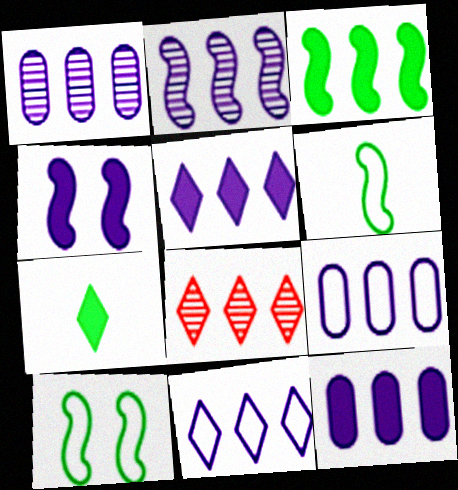[[1, 9, 12], 
[2, 5, 9], 
[2, 11, 12], 
[3, 8, 9]]